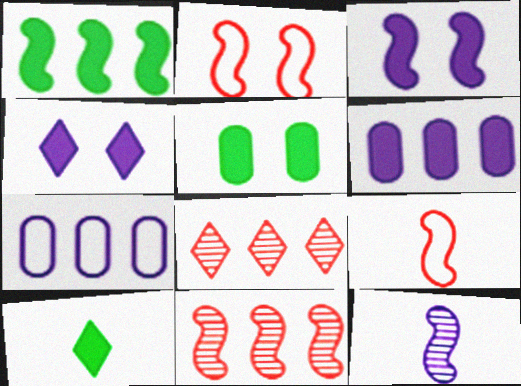[[1, 2, 12], 
[1, 5, 10], 
[1, 7, 8], 
[4, 7, 12]]